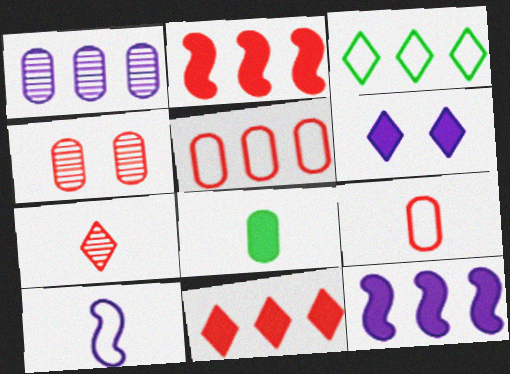[[1, 2, 3], 
[1, 6, 10], 
[2, 6, 8], 
[3, 6, 7], 
[7, 8, 10]]